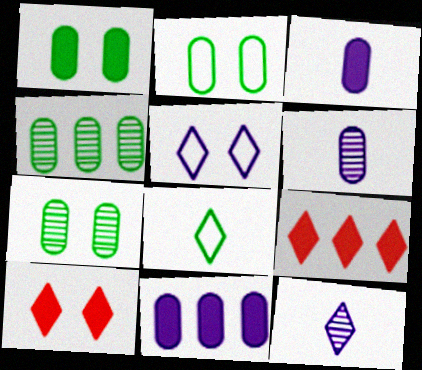[[1, 2, 7]]